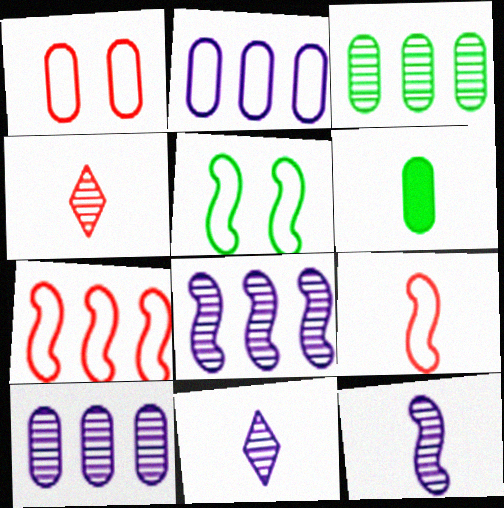[[1, 6, 10], 
[6, 9, 11]]